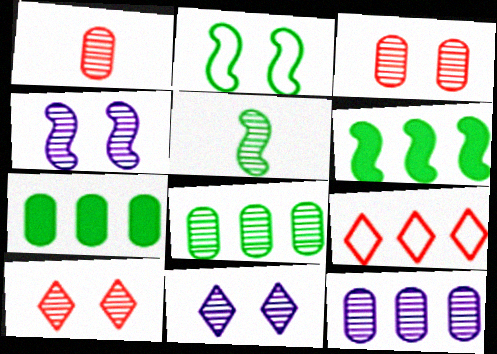[[2, 5, 6], 
[5, 10, 12], 
[6, 9, 12]]